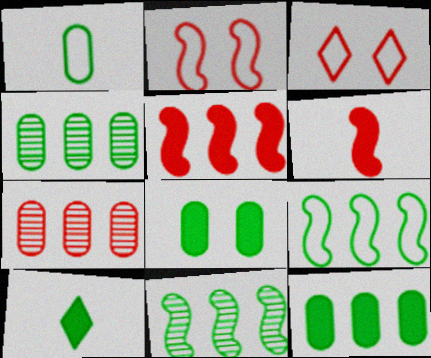[[1, 4, 8], 
[3, 6, 7]]